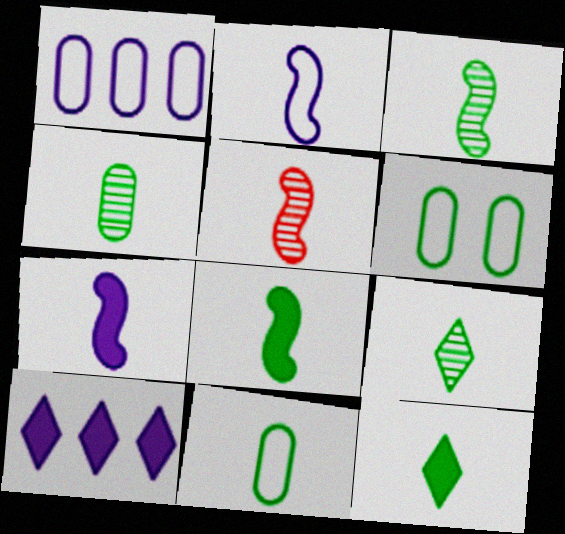[[2, 5, 8], 
[3, 4, 9], 
[3, 11, 12], 
[5, 6, 10], 
[8, 9, 11]]